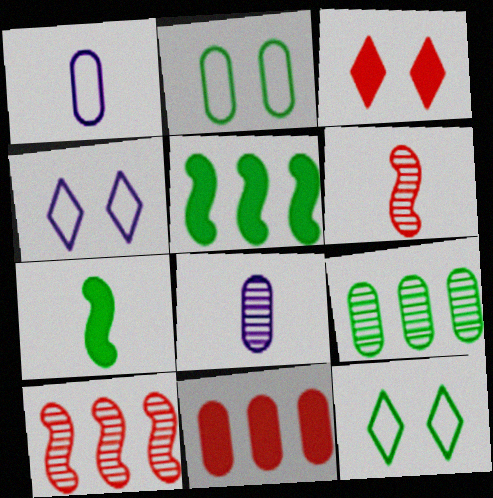[[2, 8, 11], 
[7, 9, 12]]